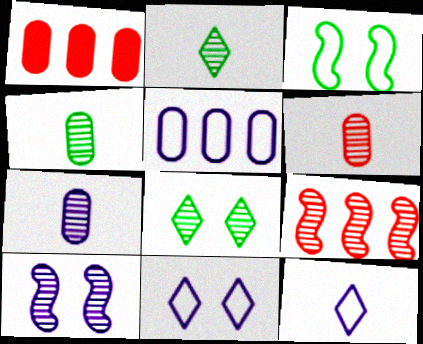[[4, 6, 7], 
[7, 8, 9]]